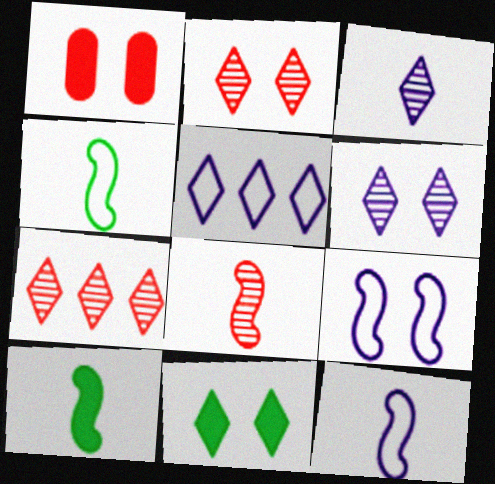[[8, 10, 12]]